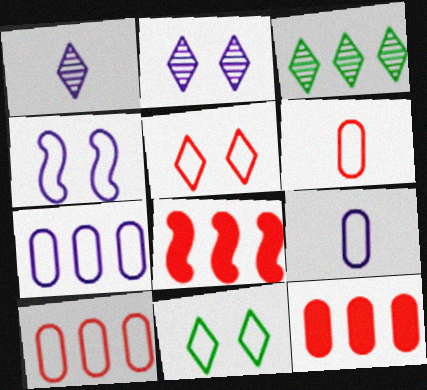[[3, 7, 8]]